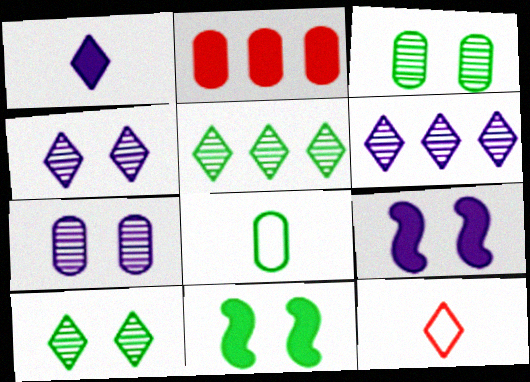[[1, 2, 11], 
[2, 7, 8], 
[5, 8, 11]]